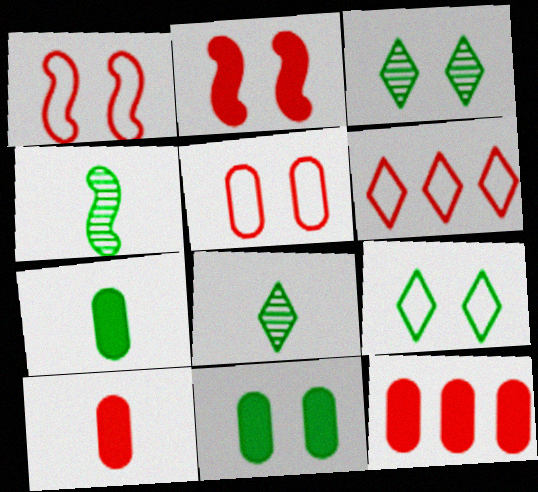[]